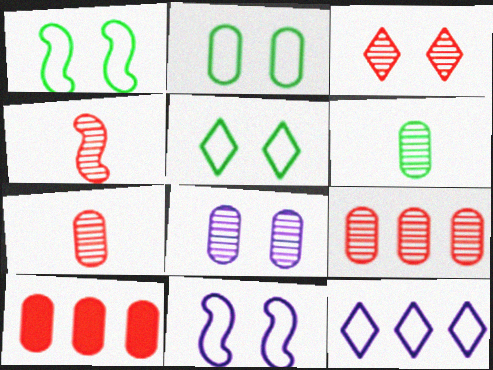[[1, 2, 5], 
[3, 4, 9], 
[6, 8, 9]]